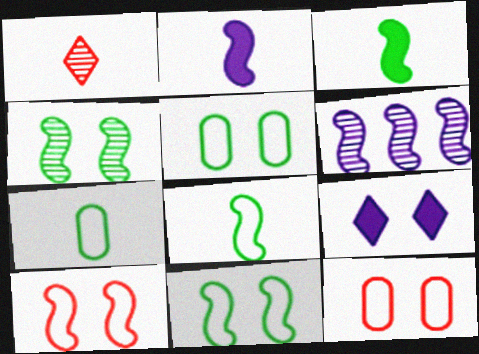[[1, 2, 7], 
[3, 6, 10], 
[4, 9, 12]]